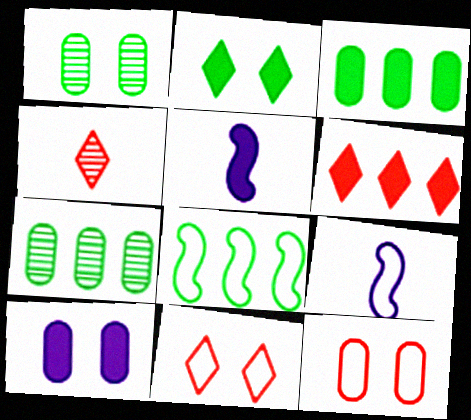[[1, 6, 9], 
[1, 10, 12], 
[4, 6, 11], 
[4, 8, 10], 
[5, 7, 11]]